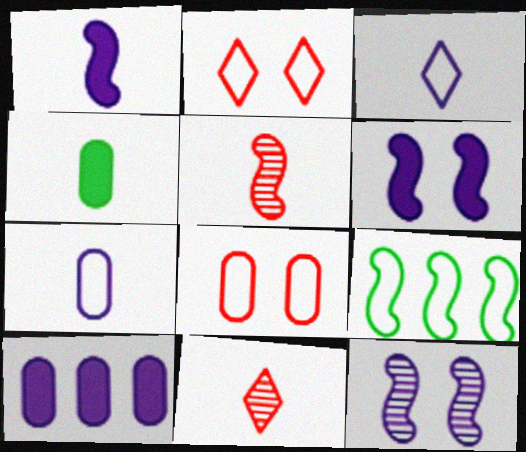[[2, 7, 9], 
[3, 4, 5], 
[3, 8, 9], 
[3, 10, 12], 
[5, 6, 9]]